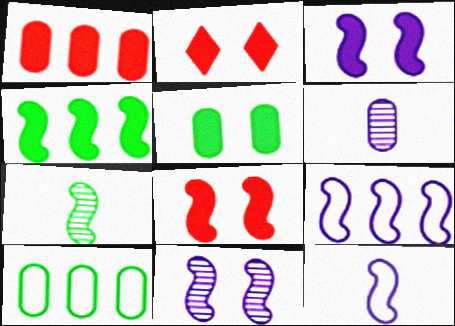[[2, 3, 5], 
[7, 8, 9]]